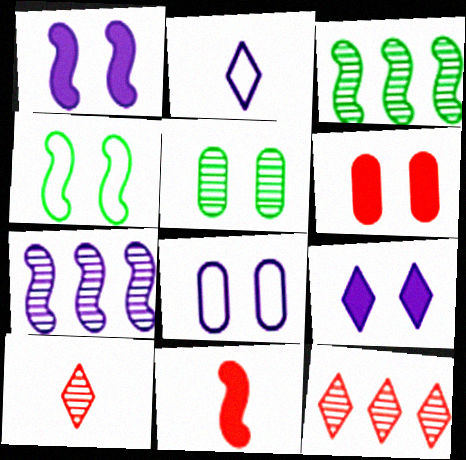[[2, 3, 6], 
[4, 7, 11], 
[5, 6, 8], 
[5, 7, 10]]